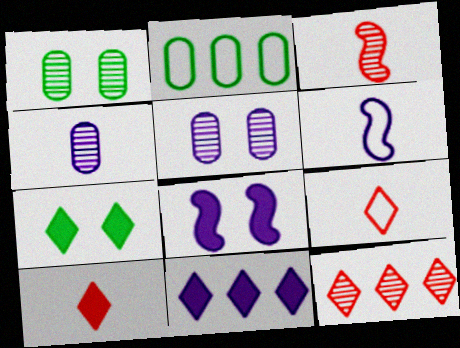[[5, 6, 11], 
[7, 10, 11]]